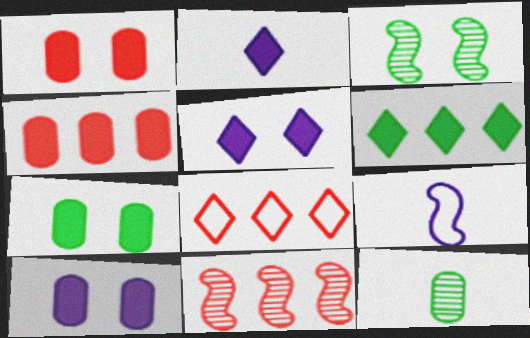[[1, 7, 10], 
[4, 8, 11]]